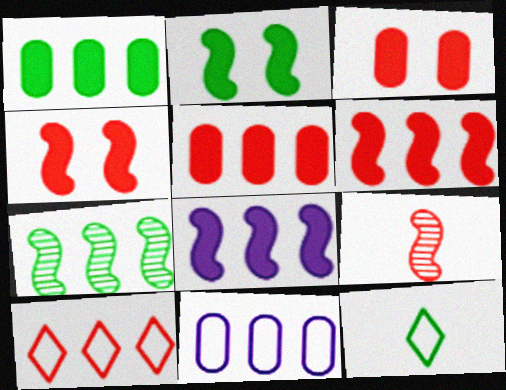[[3, 9, 10]]